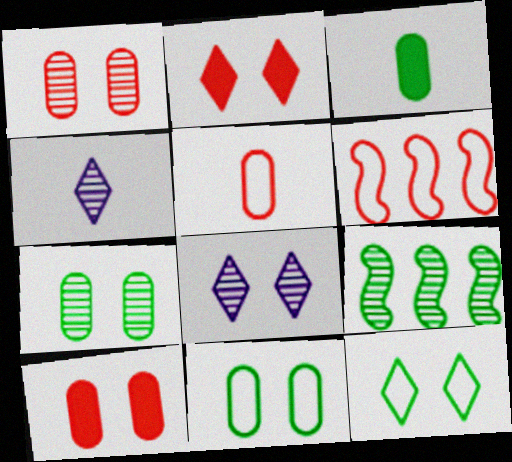[[1, 4, 9], 
[2, 8, 12], 
[3, 6, 8], 
[3, 9, 12]]